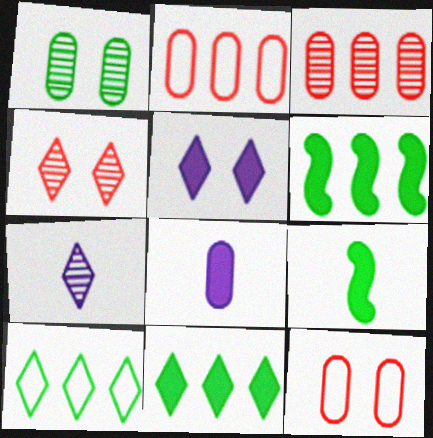[[1, 2, 8], 
[1, 9, 10], 
[6, 7, 12]]